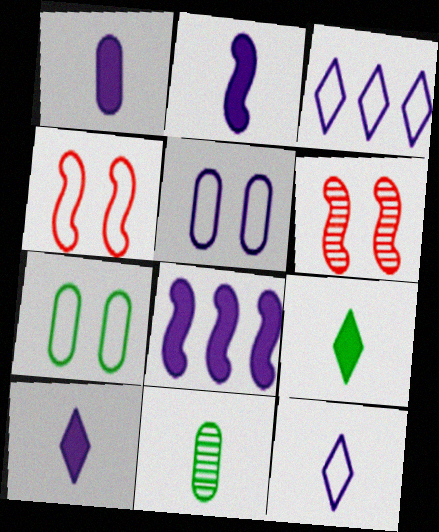[[1, 2, 10]]